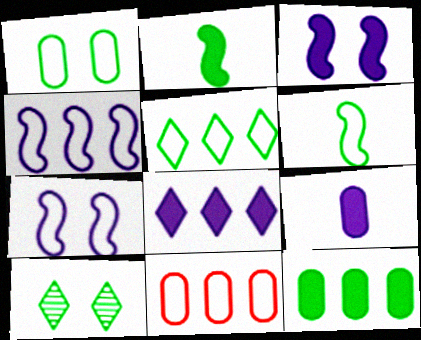[[1, 5, 6], 
[3, 8, 9], 
[4, 5, 11], 
[6, 10, 12]]